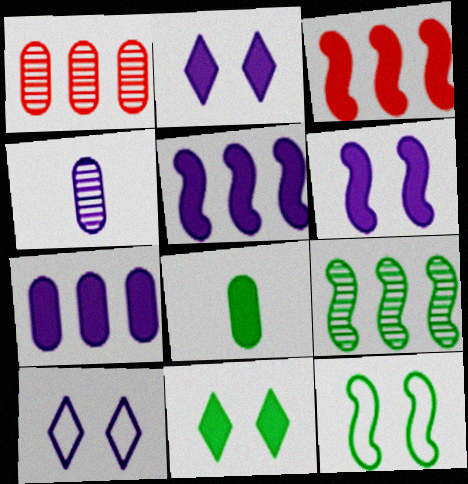[[2, 3, 8], 
[4, 5, 10]]